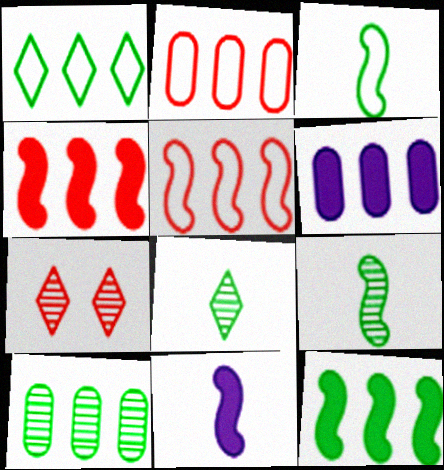[[1, 10, 12], 
[2, 6, 10], 
[3, 6, 7]]